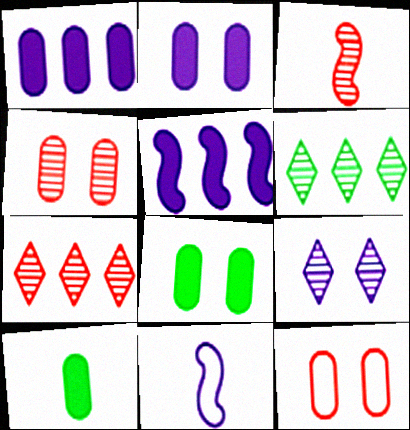[[1, 9, 11], 
[3, 4, 7], 
[7, 8, 11]]